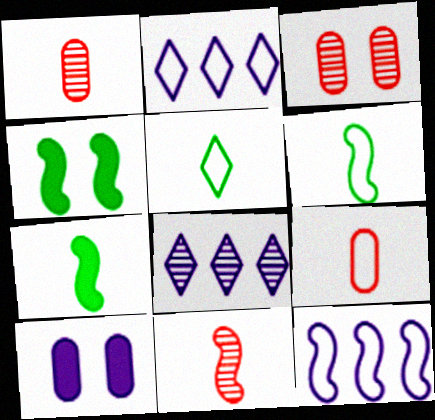[[1, 2, 4], 
[2, 3, 7], 
[4, 8, 9], 
[4, 11, 12]]